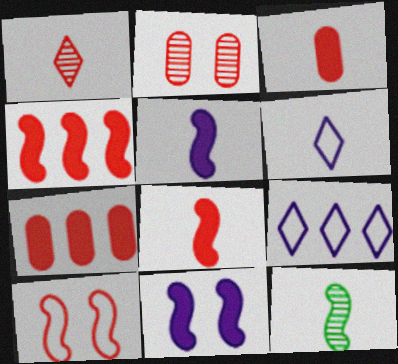[[1, 7, 10], 
[3, 6, 12]]